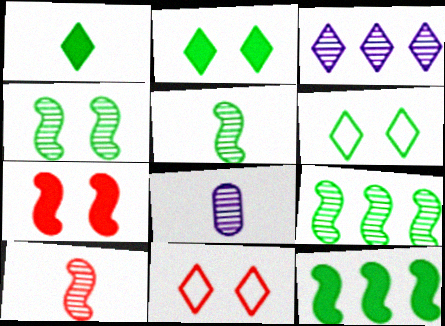[[1, 3, 11], 
[4, 5, 9], 
[8, 11, 12]]